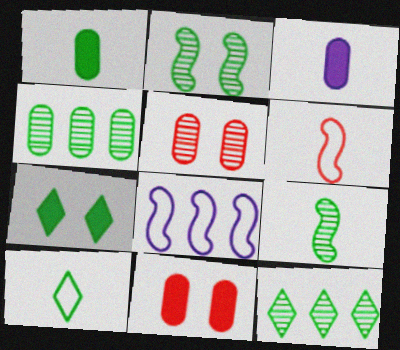[[1, 9, 10], 
[7, 10, 12]]